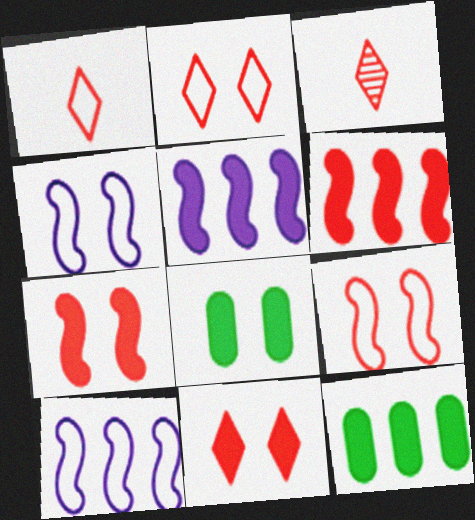[[3, 4, 12], 
[3, 8, 10]]